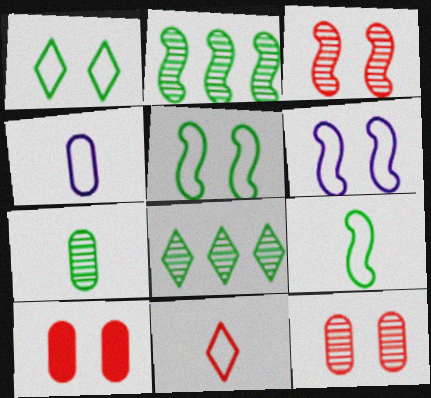[[4, 9, 11]]